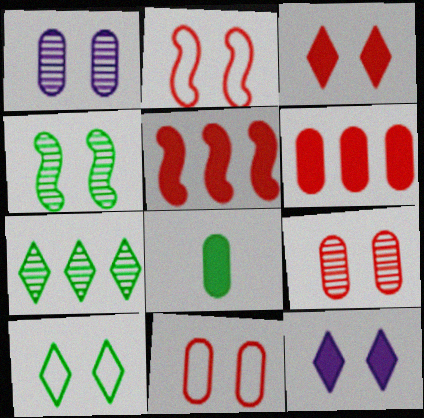[[2, 3, 9], 
[4, 11, 12], 
[5, 8, 12]]